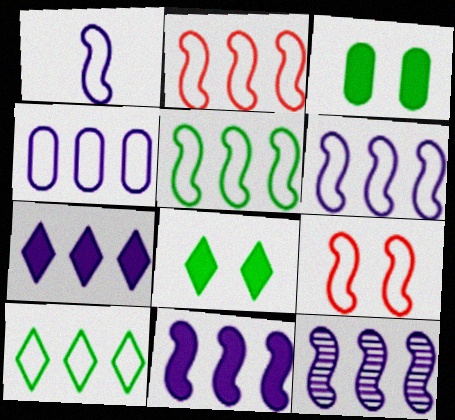[[1, 5, 9], 
[2, 4, 10], 
[2, 5, 6], 
[4, 7, 12], 
[6, 11, 12]]